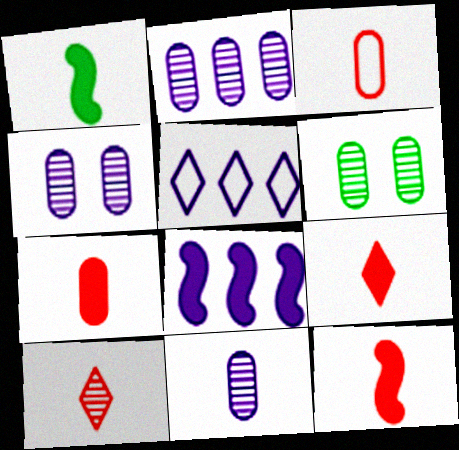[[2, 4, 11], 
[2, 5, 8], 
[3, 10, 12], 
[5, 6, 12], 
[7, 9, 12]]